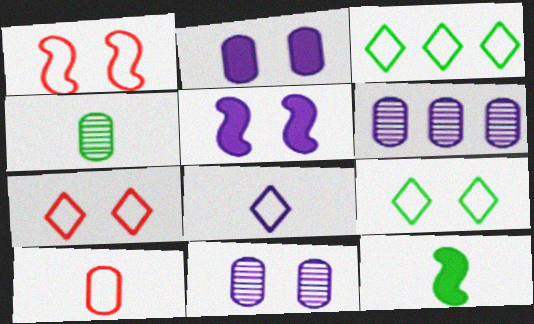[[3, 7, 8], 
[5, 6, 8], 
[6, 7, 12]]